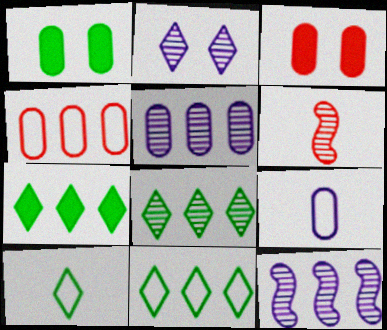[[3, 10, 12], 
[4, 7, 12], 
[7, 8, 11]]